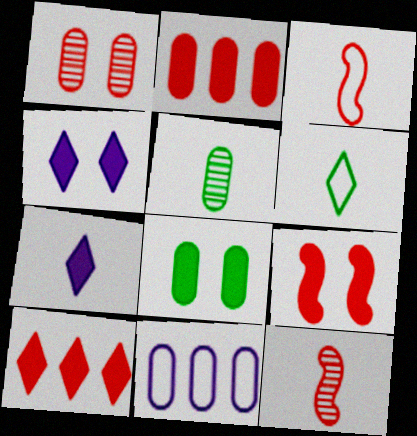[[1, 3, 10], 
[3, 5, 7], 
[4, 8, 9]]